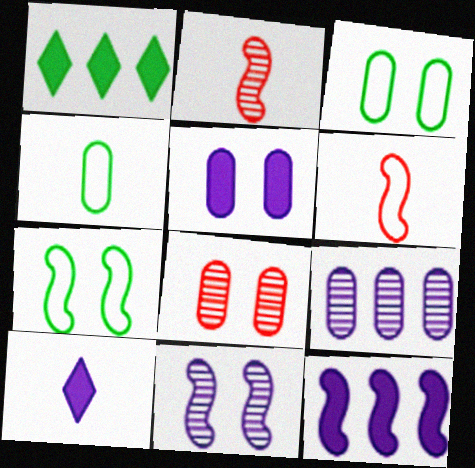[[2, 4, 10], 
[2, 7, 12], 
[3, 5, 8], 
[5, 10, 12]]